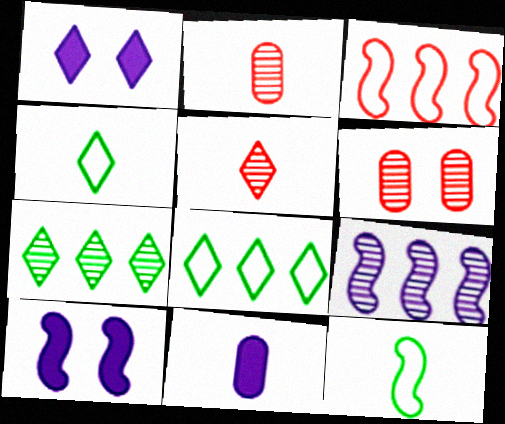[[1, 5, 8], 
[2, 8, 10], 
[5, 11, 12]]